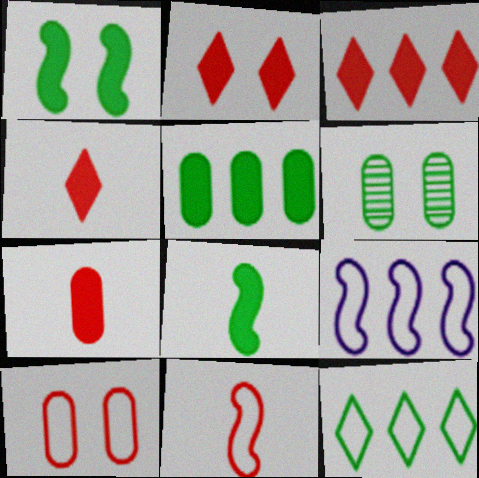[[2, 3, 4], 
[4, 6, 9], 
[6, 8, 12]]